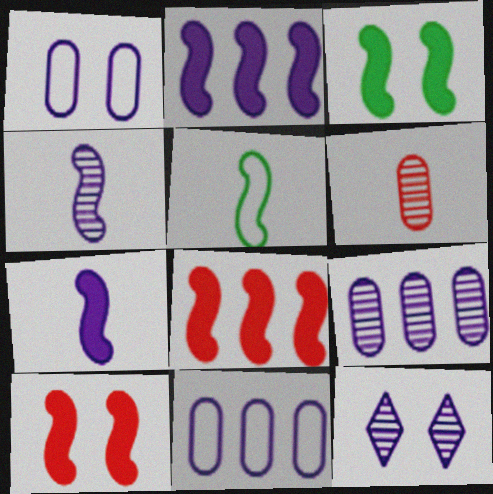[[3, 7, 8], 
[4, 9, 12], 
[7, 11, 12]]